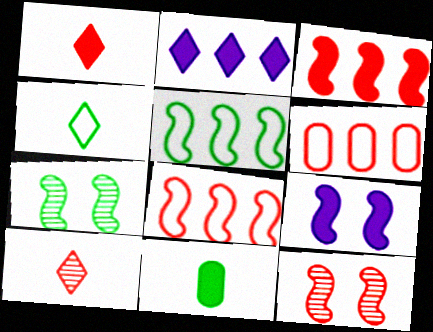[[1, 6, 12]]